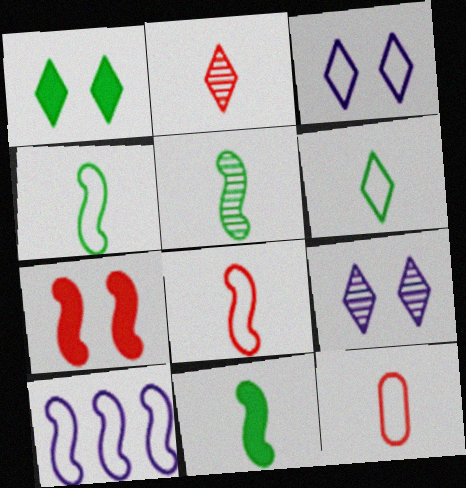[[4, 5, 11], 
[5, 7, 10]]